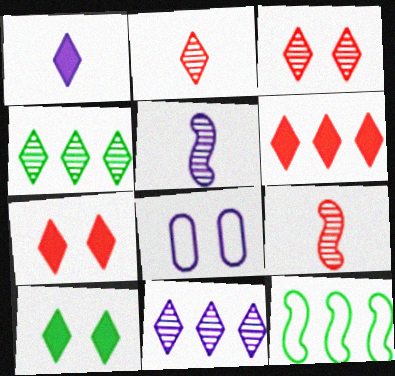[[1, 6, 10]]